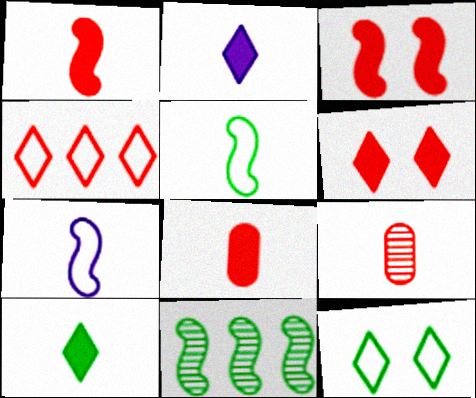[[2, 5, 9], 
[3, 4, 9], 
[3, 7, 11], 
[7, 9, 10]]